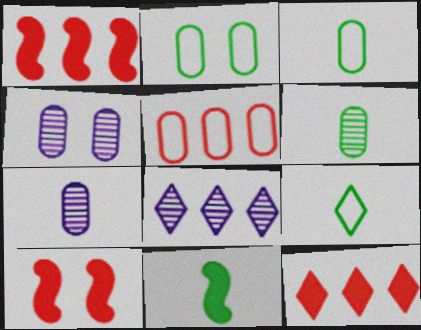[[1, 4, 9], 
[3, 8, 10], 
[6, 9, 11]]